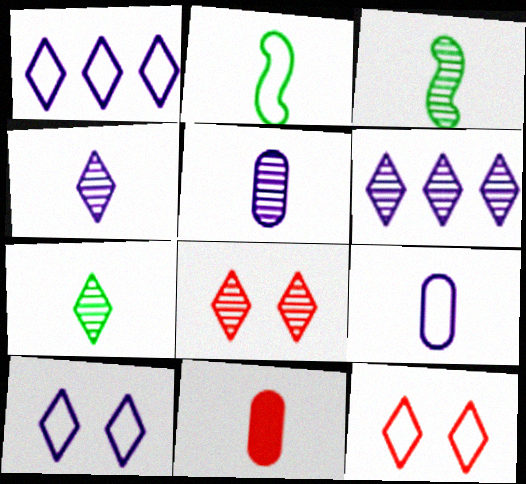[[2, 4, 11], 
[6, 7, 8]]